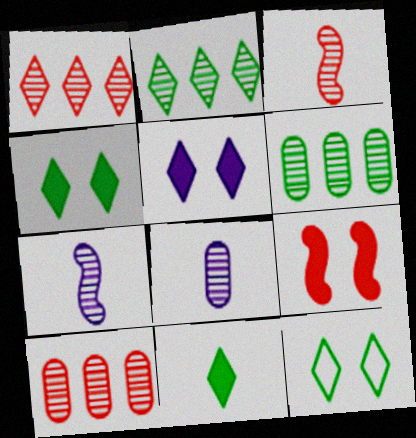[[2, 11, 12]]